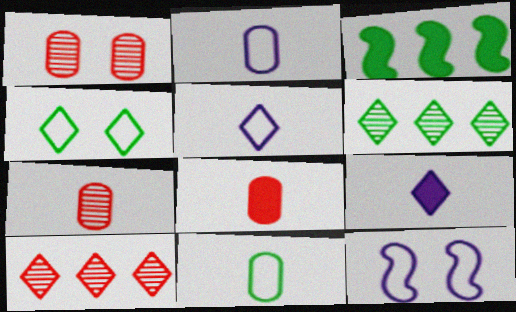[[1, 3, 5], 
[4, 9, 10], 
[6, 8, 12]]